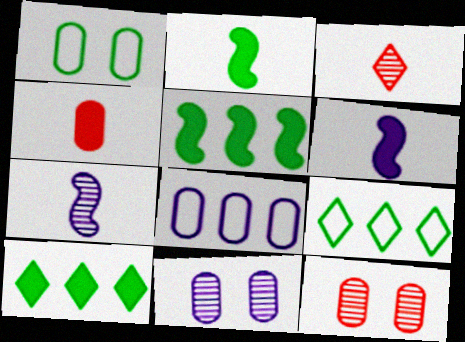[[6, 9, 12]]